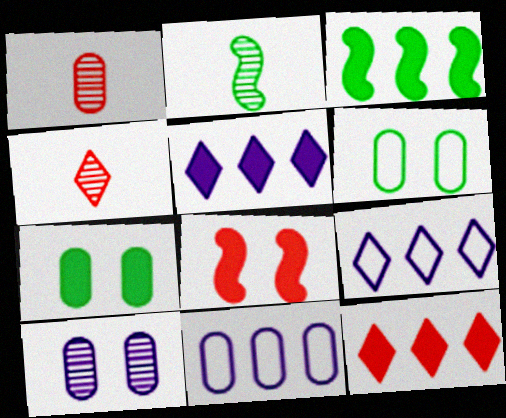[[1, 7, 11]]